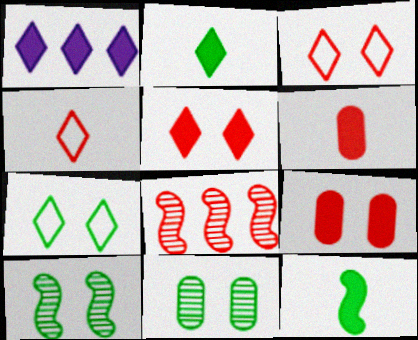[[1, 2, 5], 
[1, 9, 12], 
[3, 6, 8], 
[4, 8, 9]]